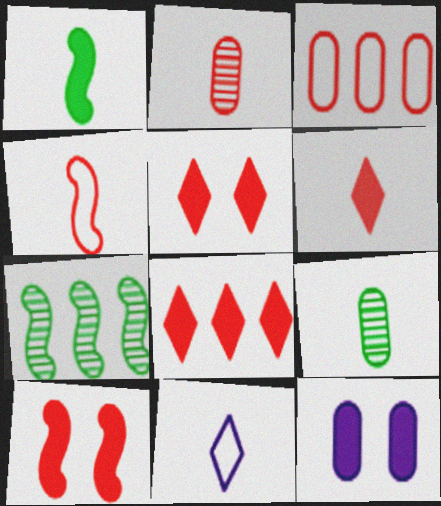[[1, 2, 11], 
[1, 8, 12], 
[2, 4, 6], 
[3, 9, 12], 
[5, 6, 8]]